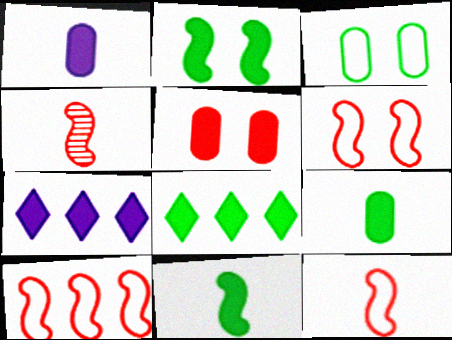[[2, 8, 9], 
[3, 4, 7], 
[5, 7, 11], 
[6, 10, 12]]